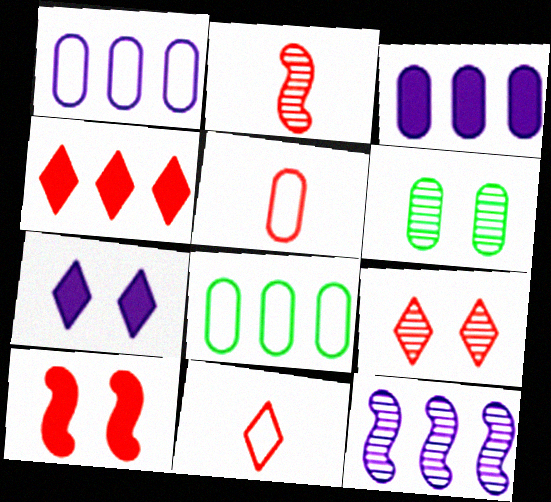[[2, 7, 8], 
[3, 5, 6], 
[4, 8, 12], 
[4, 9, 11]]